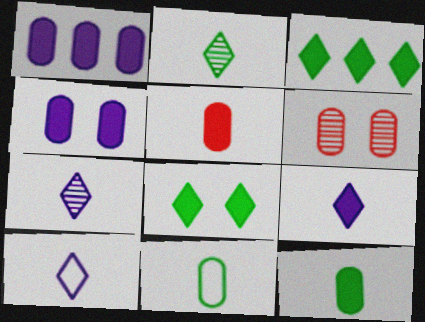[[1, 6, 11], 
[7, 9, 10]]